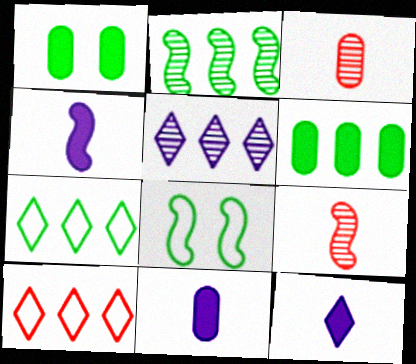[[2, 6, 7], 
[4, 11, 12]]